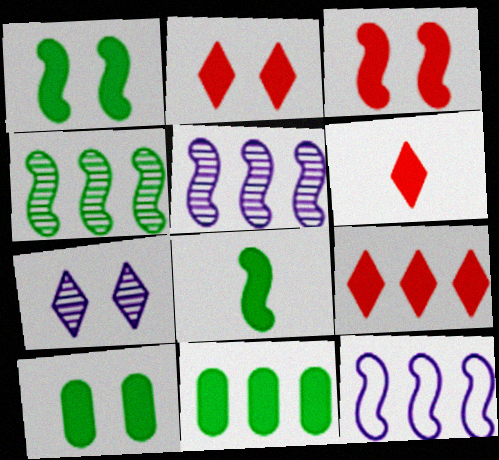[[2, 6, 9]]